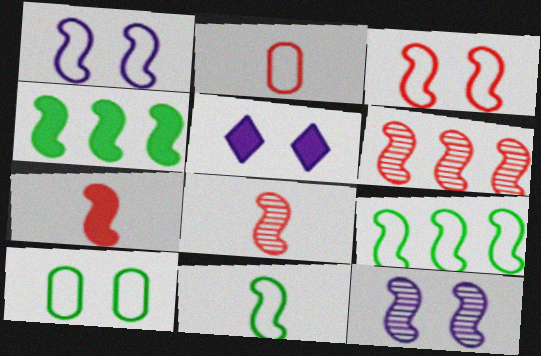[[1, 4, 8], 
[3, 6, 7], 
[7, 9, 12]]